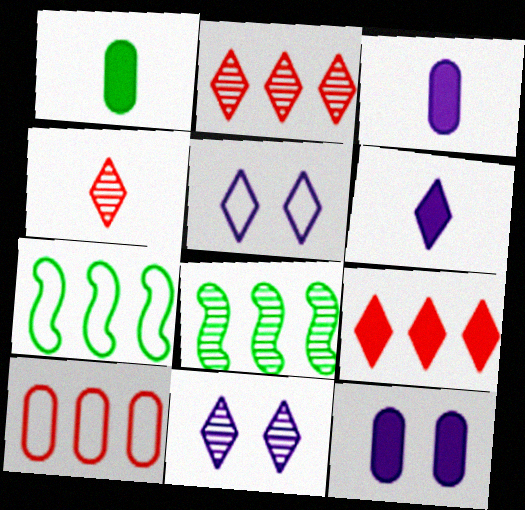[[4, 7, 12]]